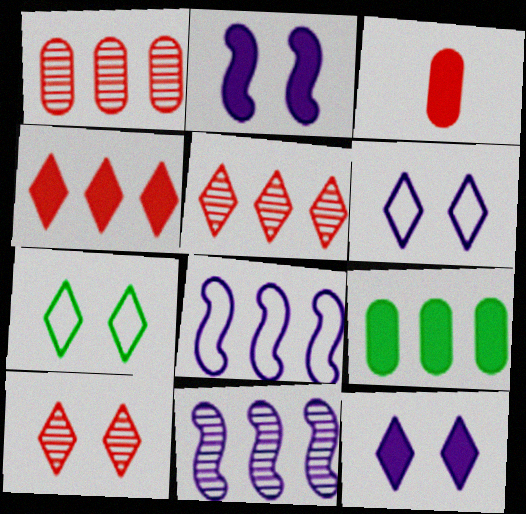[[3, 7, 11], 
[5, 8, 9], 
[7, 10, 12]]